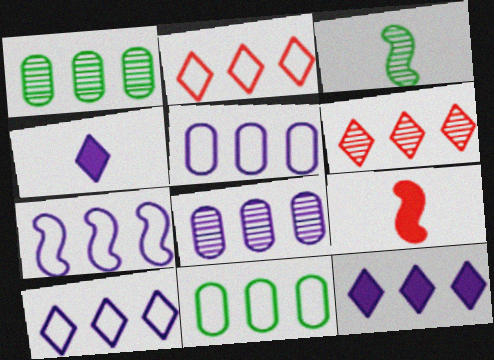[[2, 7, 11], 
[5, 7, 10], 
[7, 8, 12]]